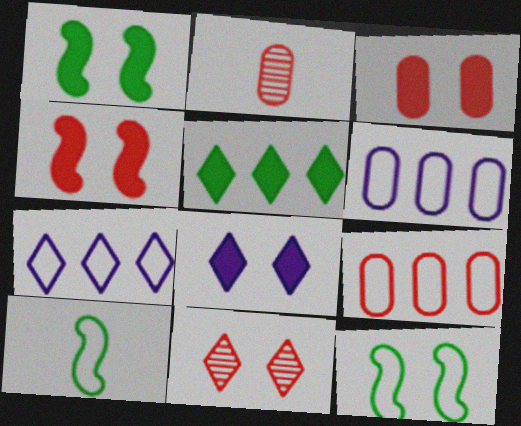[[1, 2, 7], 
[1, 3, 8], 
[2, 3, 9]]